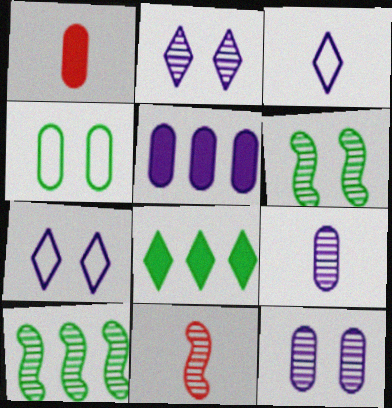[[1, 7, 10]]